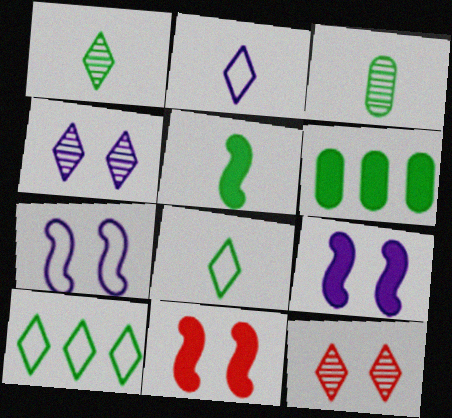[[3, 5, 8]]